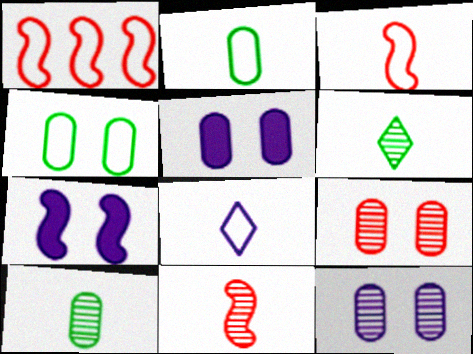[[1, 4, 8], 
[1, 5, 6], 
[2, 3, 8], 
[4, 5, 9]]